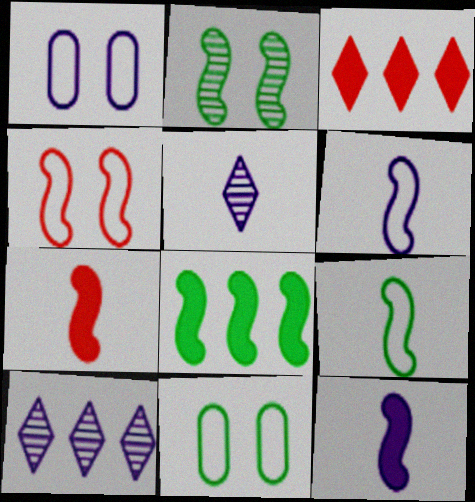[[1, 10, 12], 
[2, 8, 9], 
[7, 10, 11]]